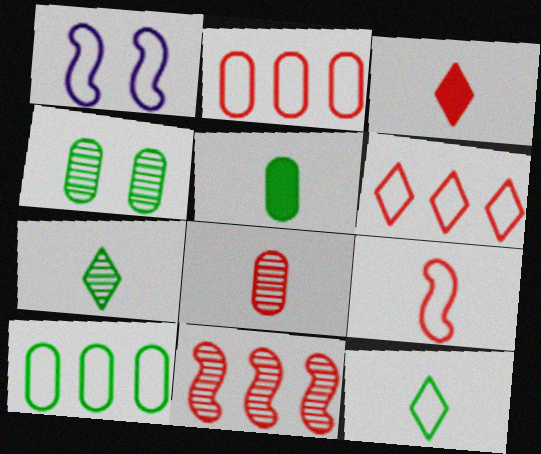[[1, 2, 12], 
[3, 8, 9], 
[4, 5, 10]]